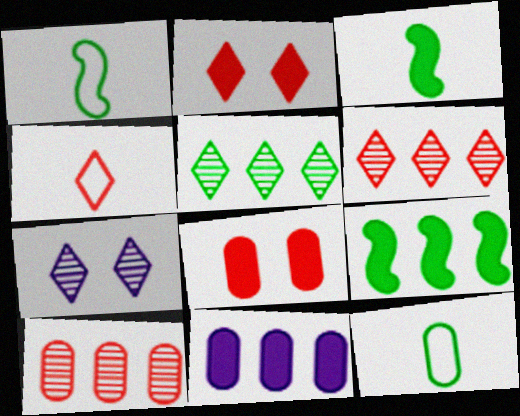[[2, 3, 11], 
[2, 4, 6]]